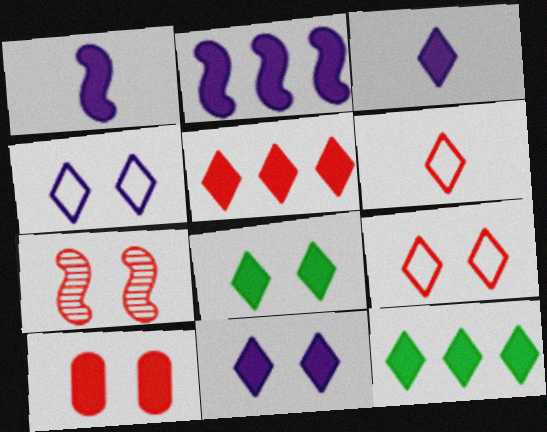[[1, 10, 12], 
[3, 5, 8], 
[7, 9, 10]]